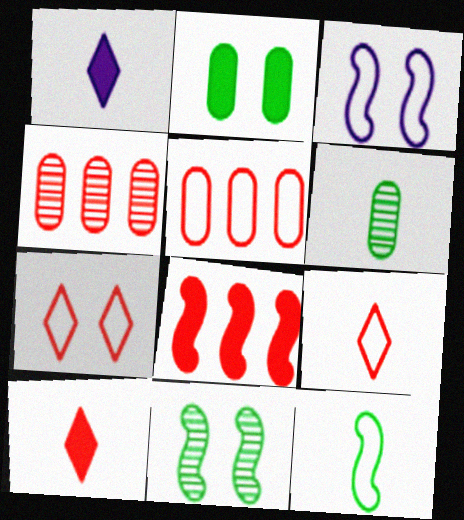[[1, 2, 8], 
[1, 5, 11]]